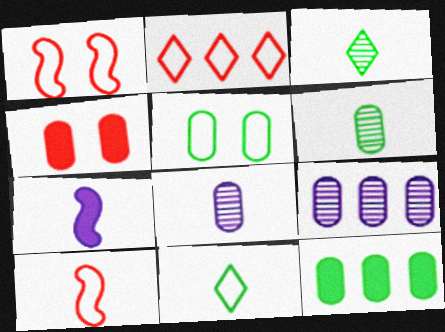[[5, 6, 12]]